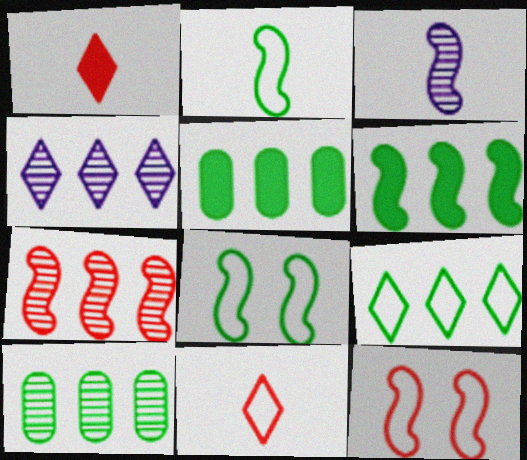[[3, 6, 12], 
[4, 7, 10], 
[6, 9, 10]]